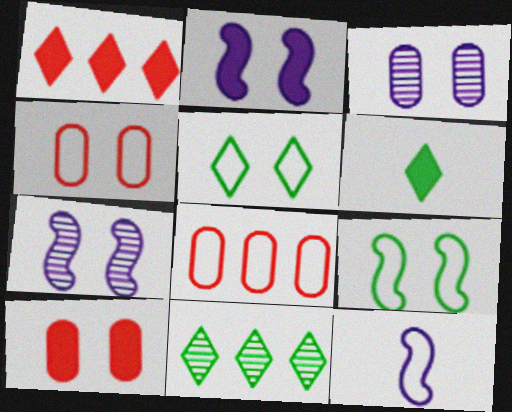[[5, 6, 11], 
[5, 7, 10], 
[5, 8, 12], 
[6, 7, 8], 
[10, 11, 12]]